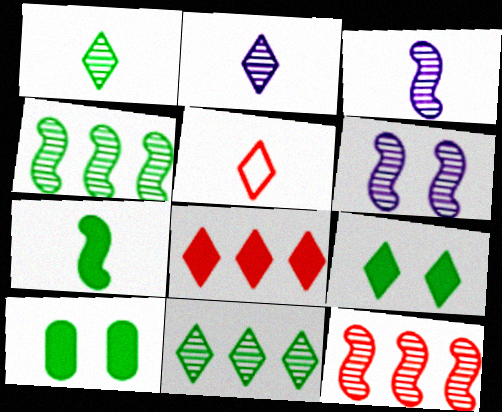[]